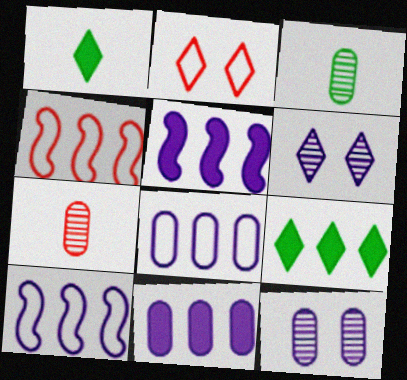[[1, 4, 12], 
[2, 3, 5]]